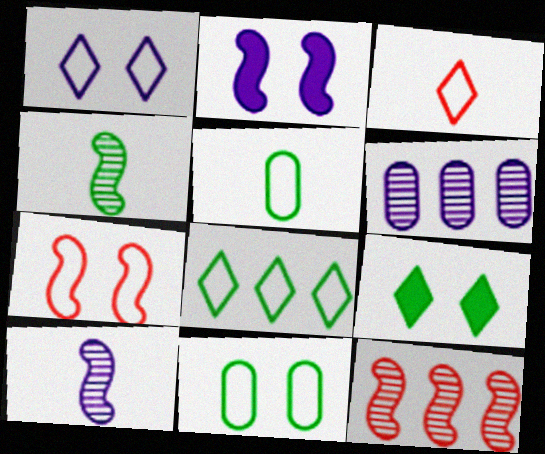[[1, 3, 8], 
[1, 7, 11]]